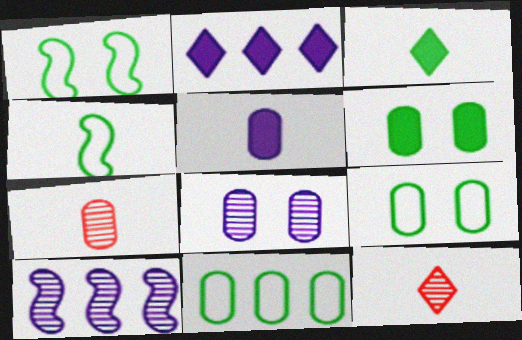[[1, 2, 7], 
[4, 5, 12]]